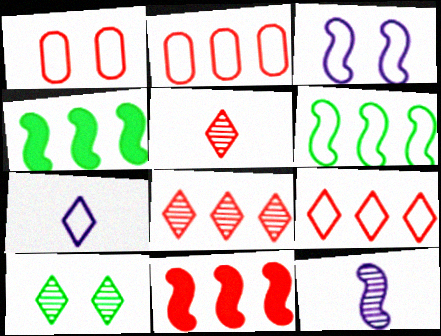[[1, 5, 11], 
[1, 6, 7], 
[2, 8, 11]]